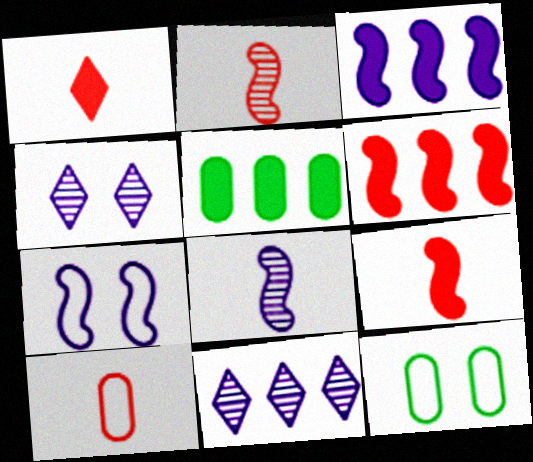[[1, 2, 10], 
[3, 7, 8], 
[9, 11, 12]]